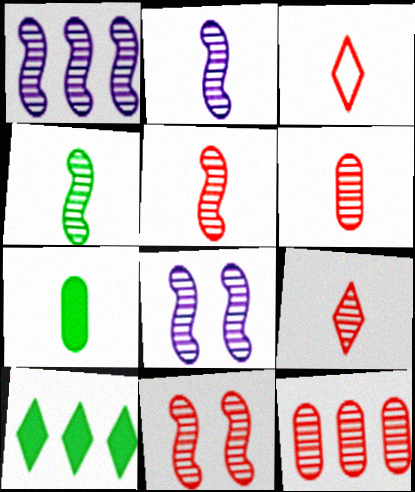[[1, 2, 8], 
[1, 4, 11], 
[2, 3, 7], 
[2, 4, 5], 
[5, 6, 9], 
[9, 11, 12]]